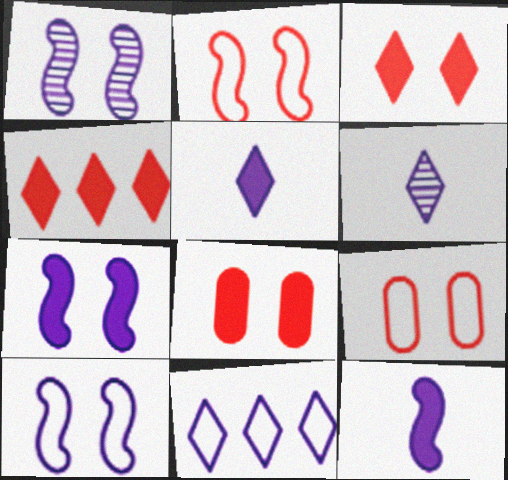[[1, 7, 10]]